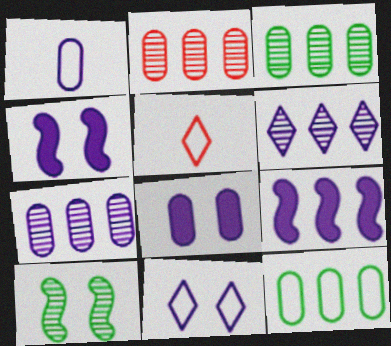[[1, 4, 6], 
[1, 7, 8], 
[2, 3, 7], 
[3, 4, 5]]